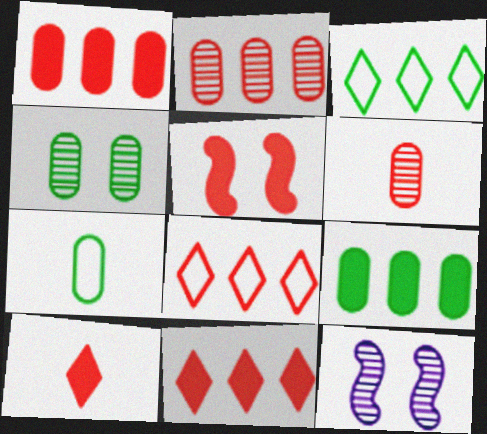[[1, 5, 10], 
[4, 7, 9], 
[5, 6, 8], 
[7, 11, 12]]